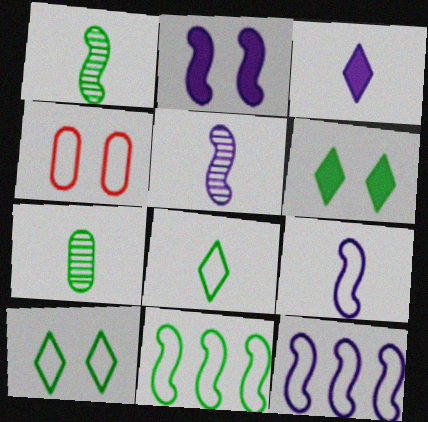[[2, 5, 12], 
[4, 8, 12], 
[6, 7, 11]]